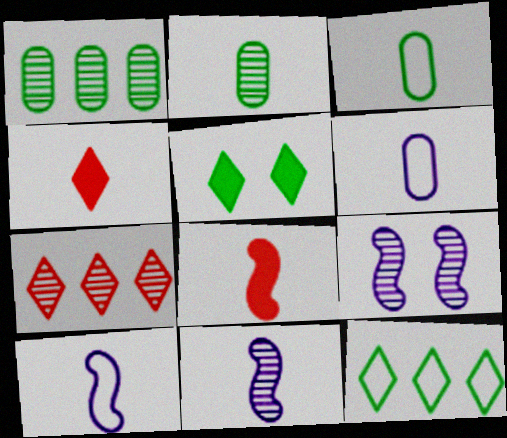[[2, 4, 10], 
[2, 7, 9], 
[3, 4, 11]]